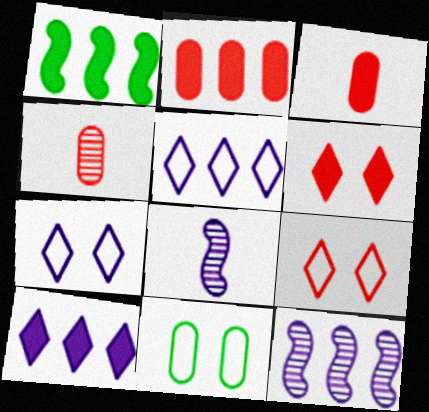[[1, 2, 10], 
[1, 4, 7]]